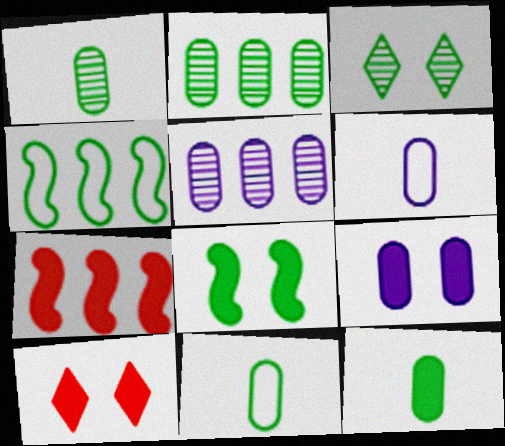[[1, 11, 12], 
[3, 4, 12], 
[3, 6, 7], 
[5, 6, 9], 
[8, 9, 10]]